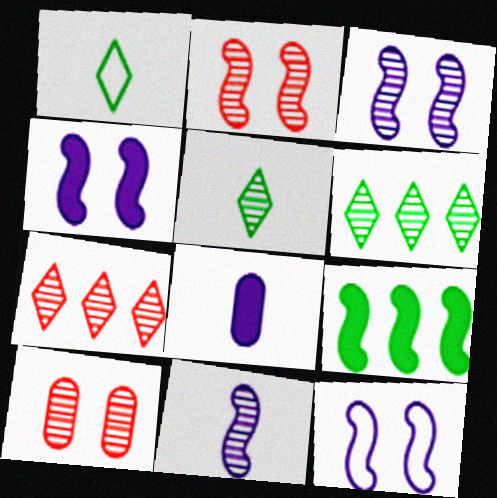[[3, 4, 12], 
[6, 10, 11]]